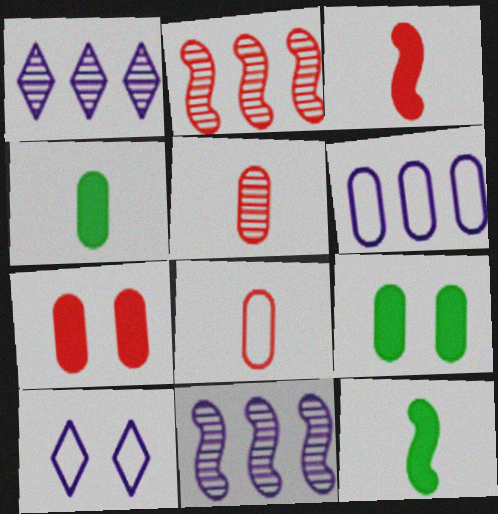[[2, 4, 10], 
[5, 6, 9]]